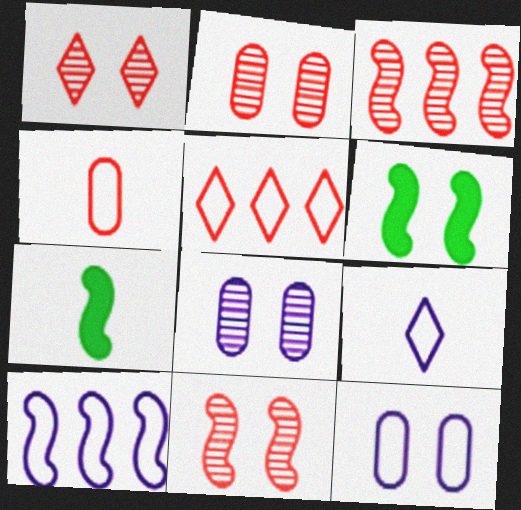[[1, 2, 11], 
[1, 6, 12], 
[5, 7, 8], 
[7, 10, 11], 
[9, 10, 12]]